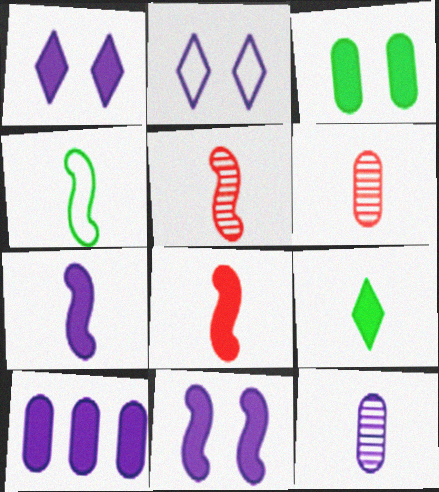[[1, 7, 10], 
[4, 5, 7]]